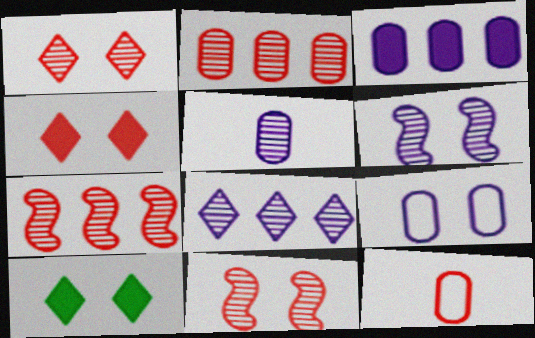[[3, 5, 9], 
[4, 7, 12], 
[5, 6, 8], 
[9, 10, 11]]